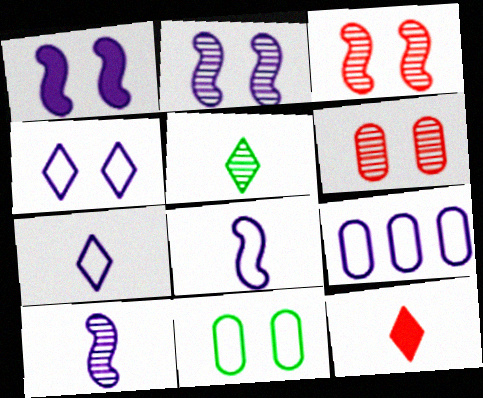[[4, 8, 9], 
[5, 7, 12]]